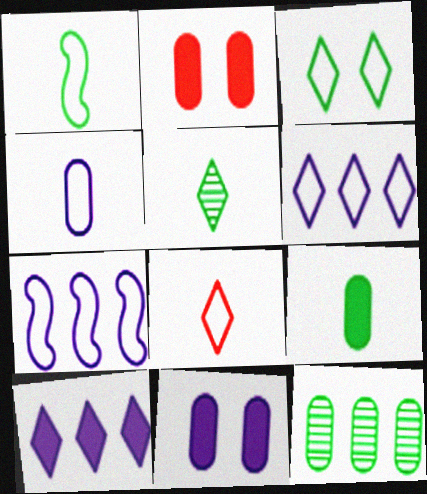[[1, 4, 8], 
[1, 5, 9], 
[2, 4, 12], 
[2, 5, 7], 
[3, 6, 8]]